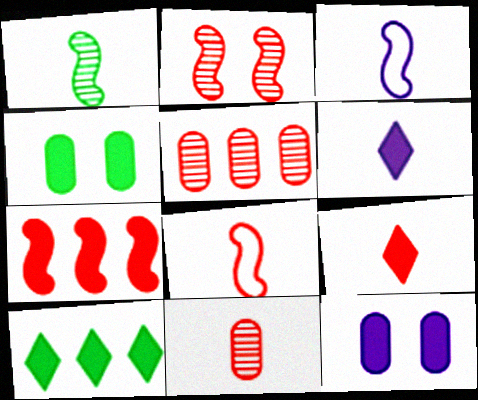[[2, 7, 8], 
[4, 6, 7], 
[8, 9, 11]]